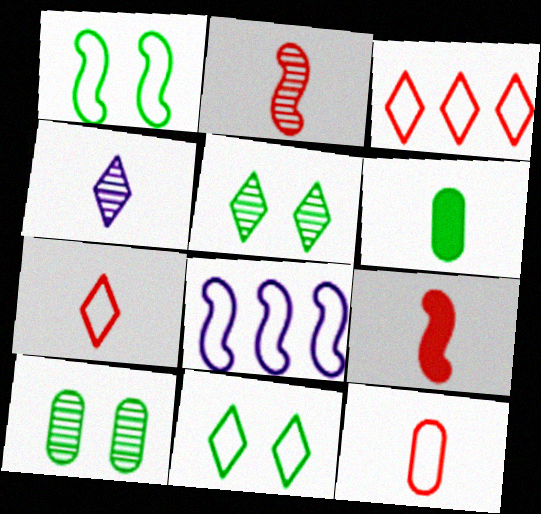[[8, 11, 12]]